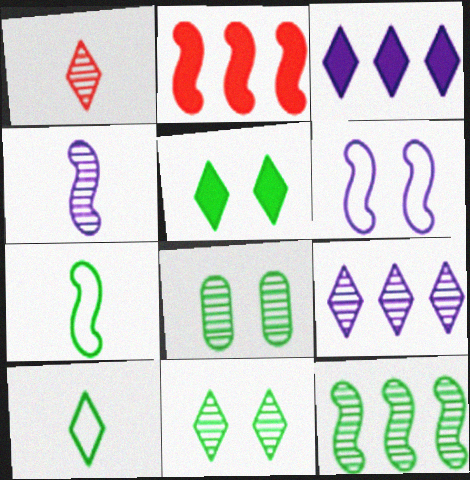[[1, 9, 11]]